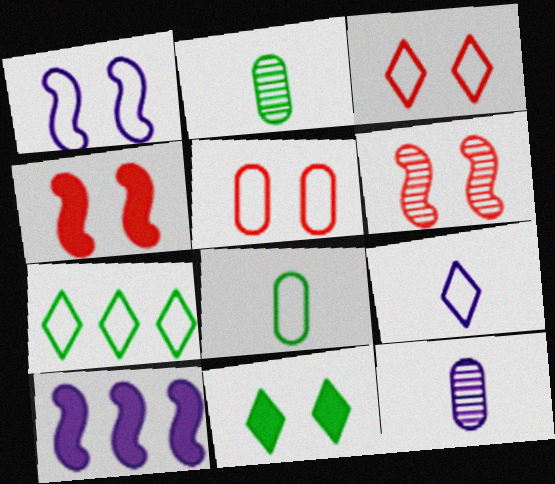[[2, 3, 10], 
[3, 7, 9], 
[4, 7, 12]]